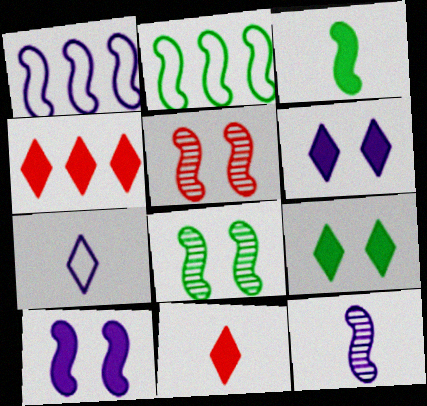[[1, 3, 5], 
[1, 10, 12], 
[2, 3, 8]]